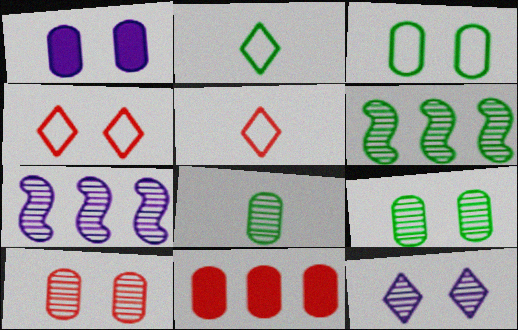[[1, 3, 10], 
[1, 5, 6]]